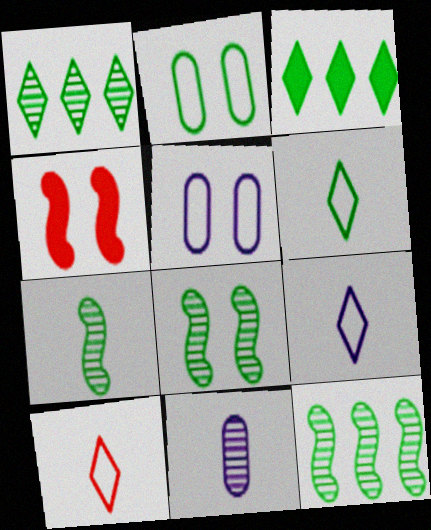[[2, 3, 7], 
[6, 9, 10], 
[7, 8, 12]]